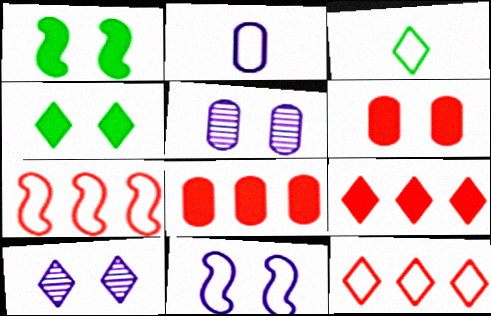[[3, 9, 10]]